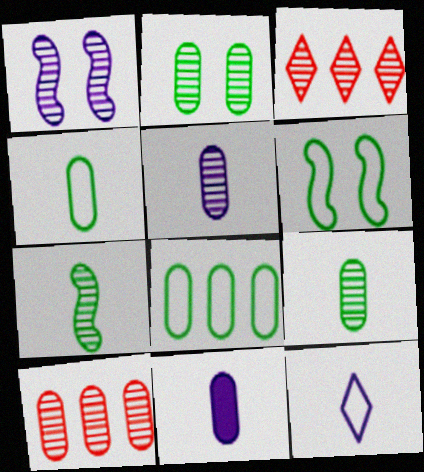[[1, 3, 9], 
[2, 5, 10], 
[3, 6, 11]]